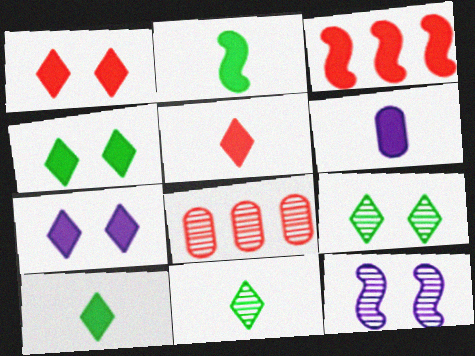[[1, 4, 7], 
[2, 5, 6], 
[3, 4, 6], 
[8, 11, 12]]